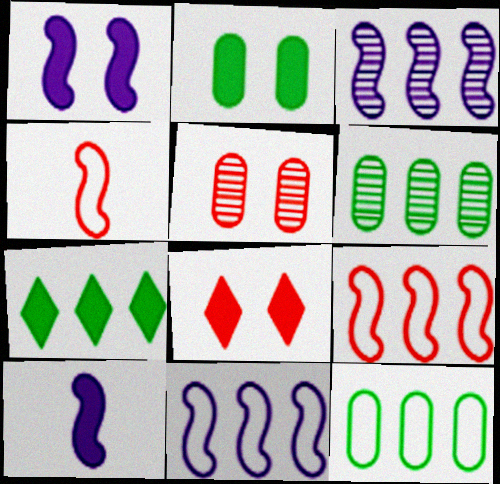[[1, 2, 8]]